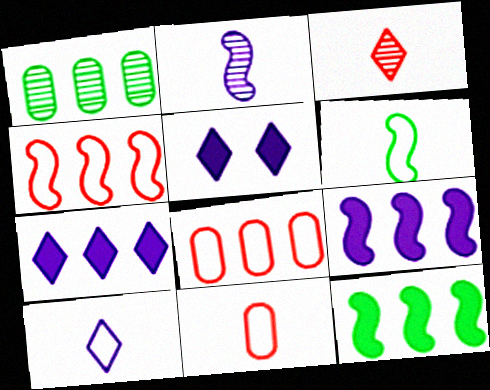[[1, 4, 7], 
[6, 10, 11]]